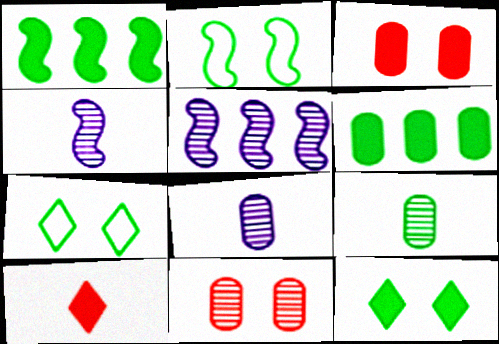[[1, 7, 9]]